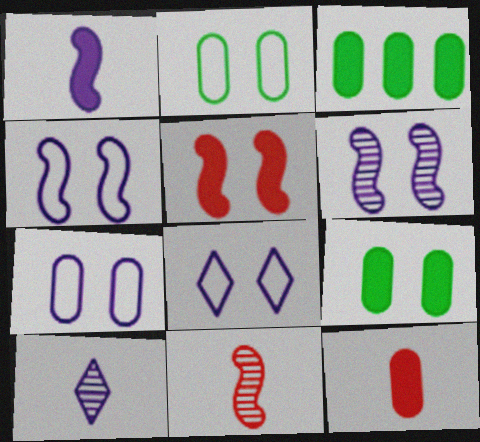[[3, 8, 11], 
[4, 7, 8]]